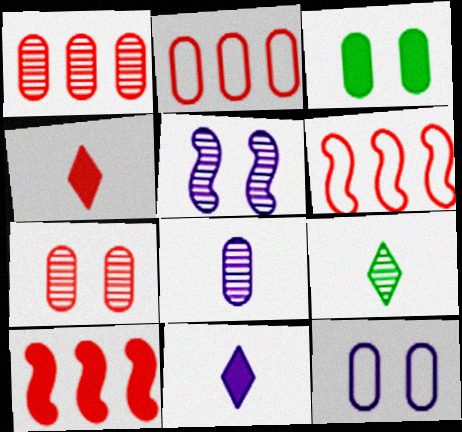[[1, 5, 9], 
[2, 3, 8], 
[3, 7, 12], 
[3, 10, 11], 
[4, 6, 7], 
[9, 10, 12]]